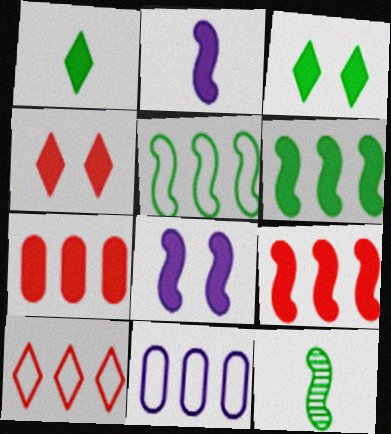[[1, 7, 8], 
[2, 3, 7], 
[4, 11, 12], 
[5, 10, 11]]